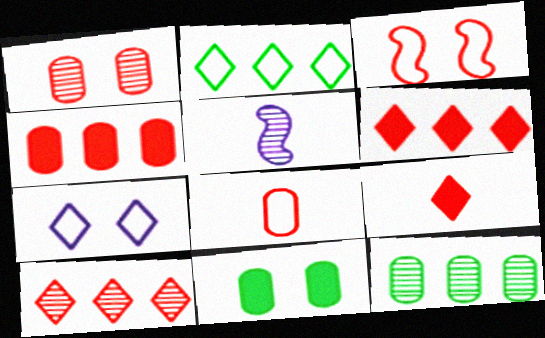[[1, 4, 8]]